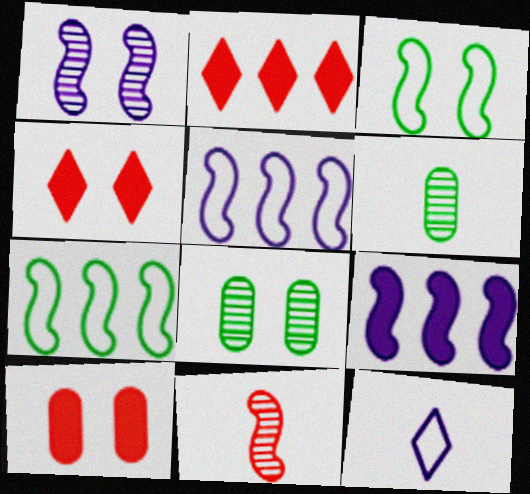[[3, 9, 11], 
[4, 5, 6]]